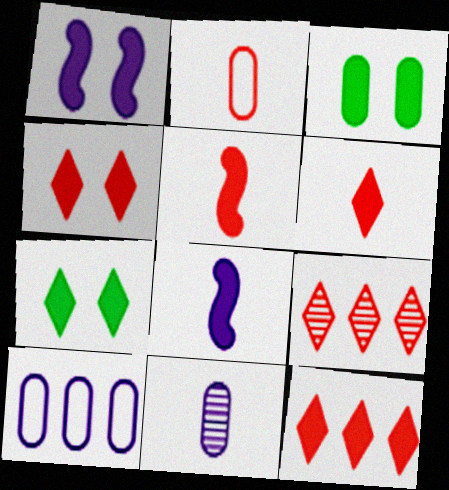[[1, 3, 4], 
[3, 8, 12], 
[4, 6, 12]]